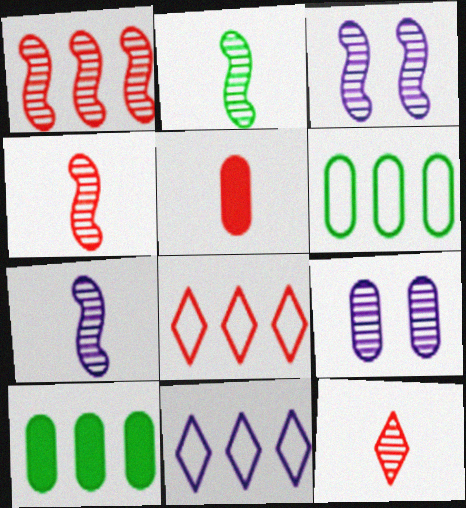[[1, 2, 3], 
[1, 10, 11], 
[2, 4, 7], 
[5, 6, 9]]